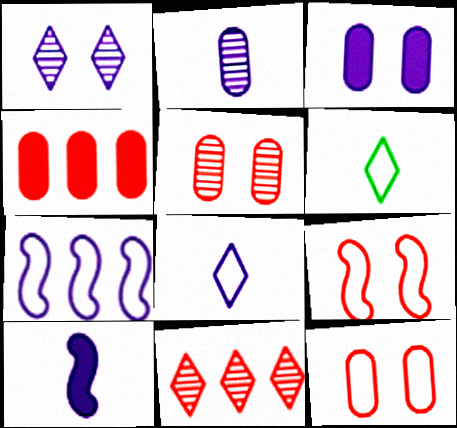[[2, 8, 10], 
[6, 7, 12]]